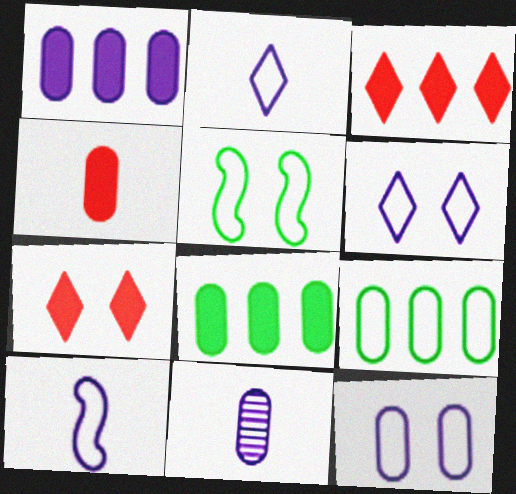[[1, 11, 12], 
[3, 5, 11]]